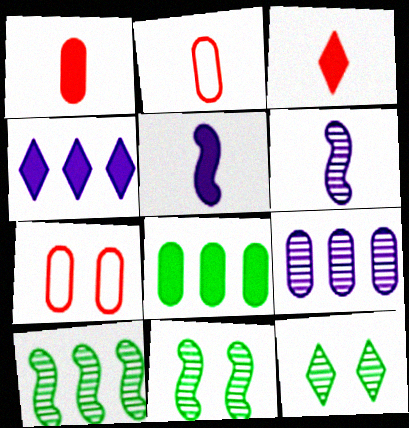[[2, 4, 11]]